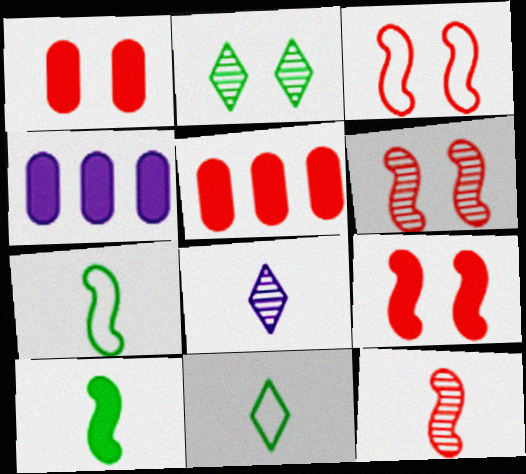[[3, 6, 9], 
[4, 6, 11]]